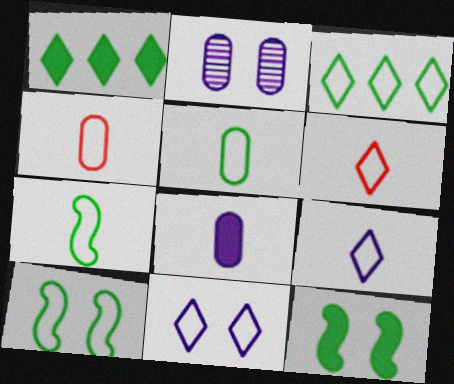[[3, 5, 10], 
[3, 6, 11], 
[4, 7, 9]]